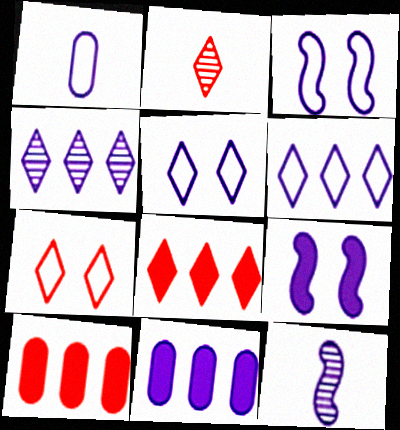[[1, 3, 6], 
[1, 4, 9], 
[2, 7, 8], 
[5, 11, 12]]